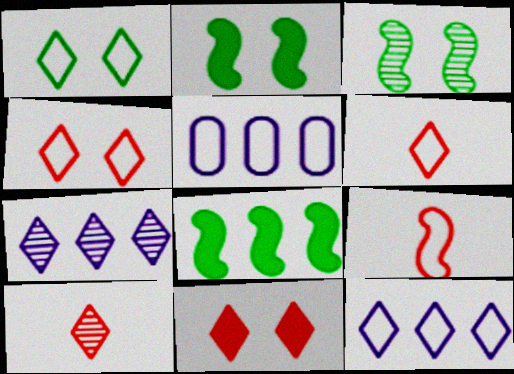[[1, 5, 9], 
[1, 6, 12], 
[2, 5, 10]]